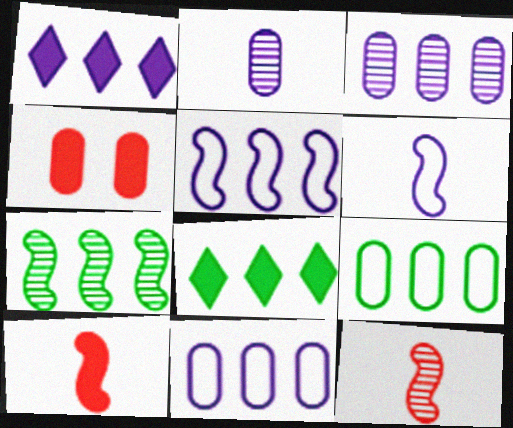[[1, 3, 5], 
[2, 4, 9], 
[7, 8, 9]]